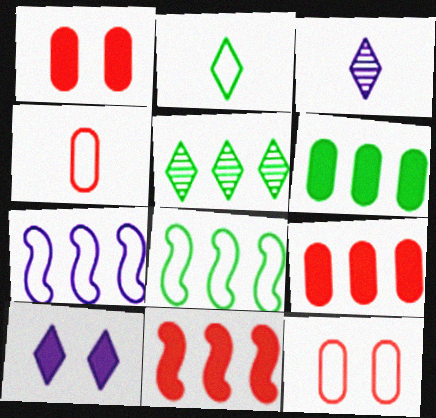[[1, 3, 8], 
[2, 7, 12], 
[5, 6, 8], 
[5, 7, 9]]